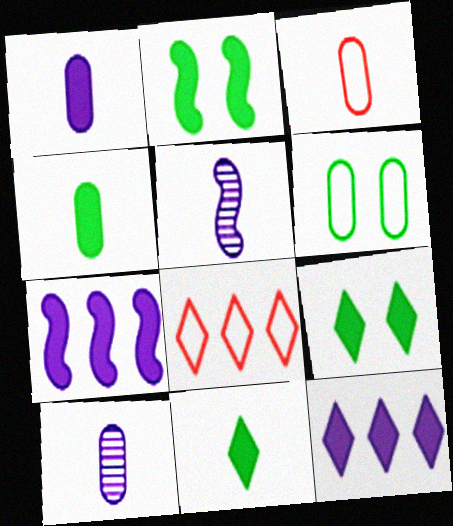[[2, 8, 10], 
[3, 4, 10], 
[3, 5, 11]]